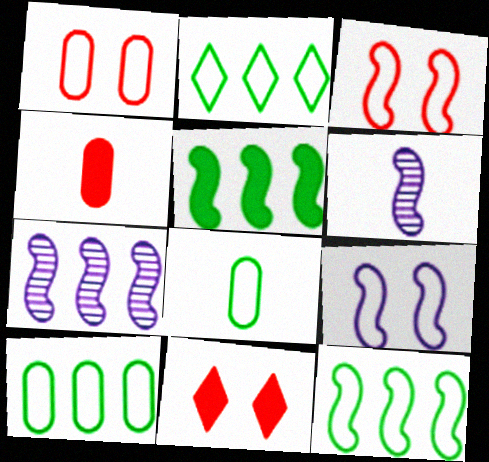[[2, 10, 12], 
[3, 5, 6], 
[6, 10, 11], 
[7, 8, 11]]